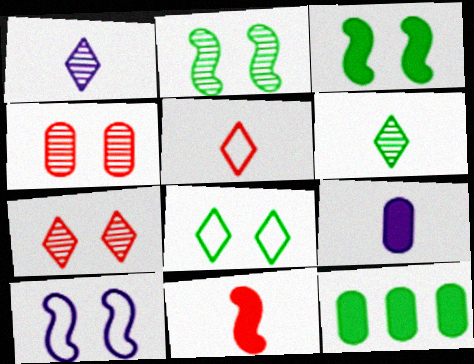[]